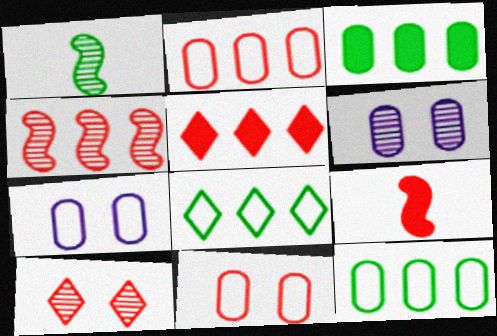[[1, 5, 7], 
[2, 4, 5], 
[2, 9, 10], 
[6, 8, 9]]